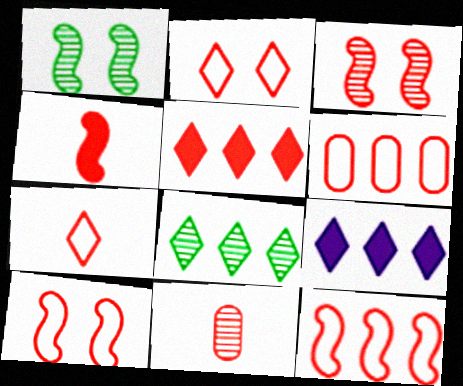[[3, 4, 12], 
[4, 7, 11], 
[5, 10, 11], 
[6, 7, 10]]